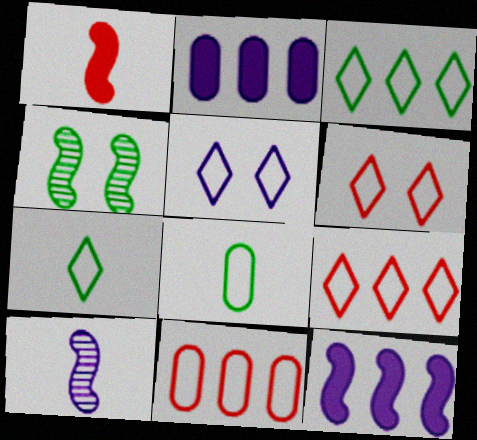[[2, 5, 10], 
[5, 7, 9]]